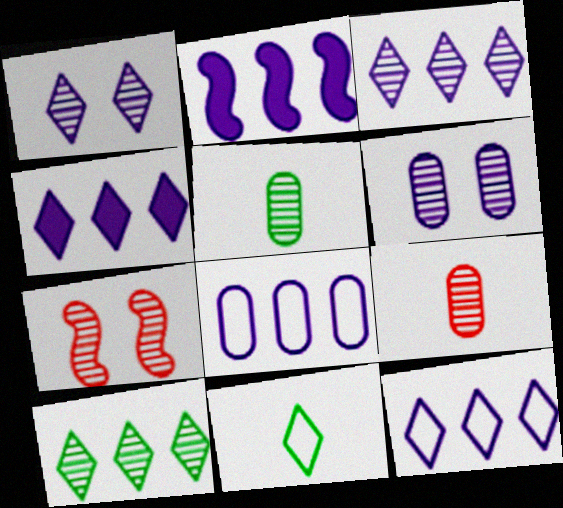[[2, 3, 8], 
[3, 4, 12], 
[3, 5, 7]]